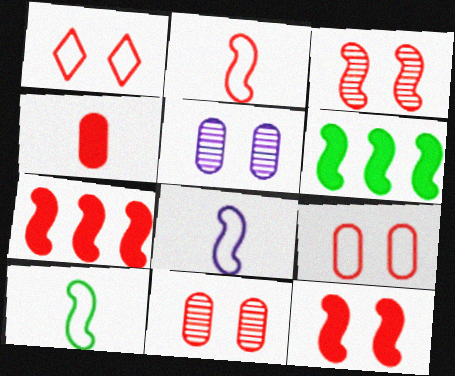[[1, 11, 12], 
[2, 3, 7], 
[2, 8, 10], 
[3, 6, 8]]